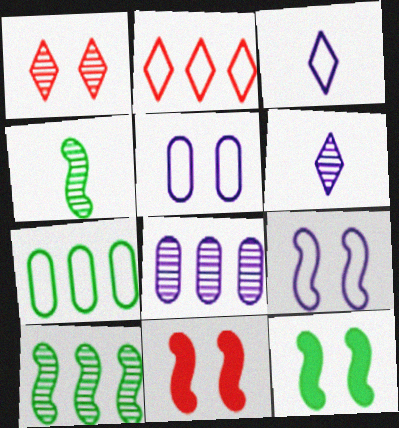[[1, 4, 8], 
[1, 5, 12], 
[6, 7, 11]]